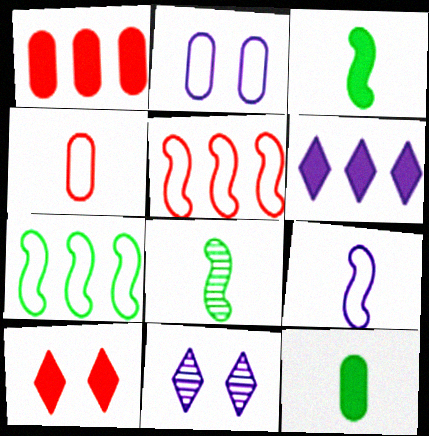[[5, 11, 12]]